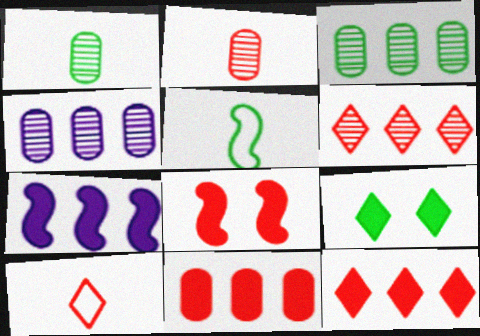[[3, 5, 9]]